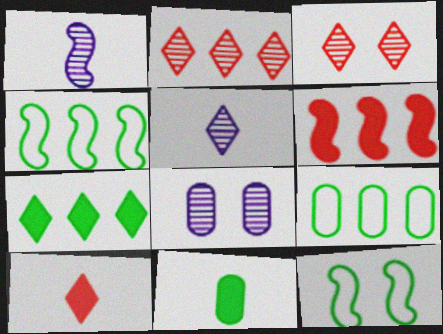[[1, 6, 12], 
[4, 8, 10]]